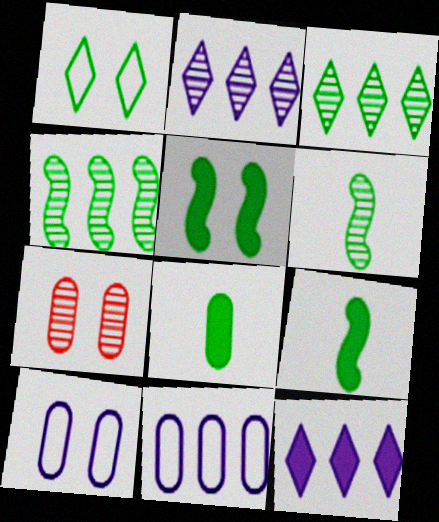[[1, 4, 8], 
[2, 6, 7], 
[7, 8, 11]]